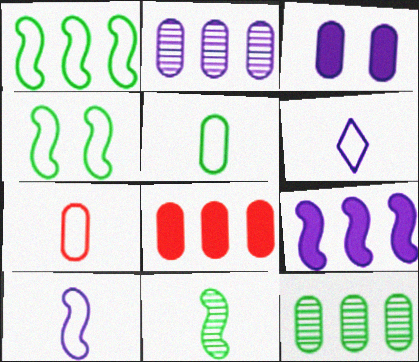[[3, 7, 12]]